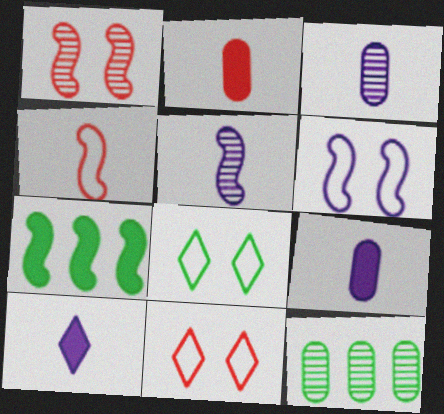[[3, 7, 11]]